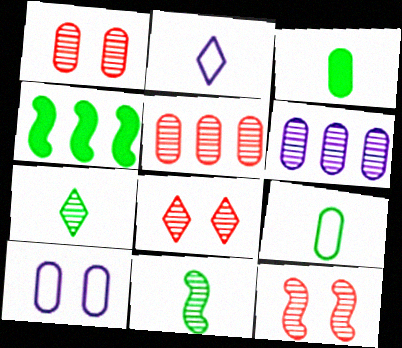[[1, 2, 4], 
[1, 8, 12], 
[3, 5, 10], 
[6, 7, 12], 
[6, 8, 11]]